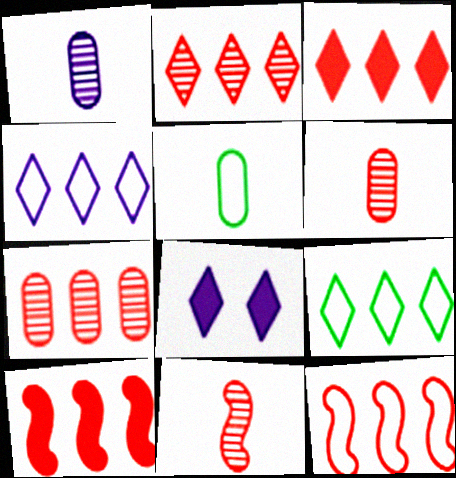[[3, 7, 12]]